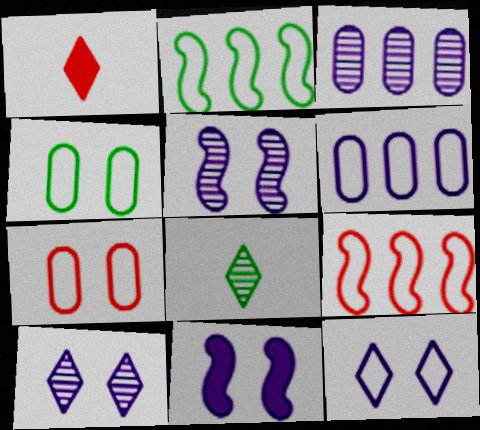[]